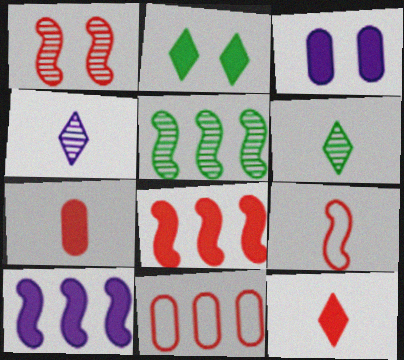[[1, 8, 9], 
[1, 11, 12], 
[2, 7, 10]]